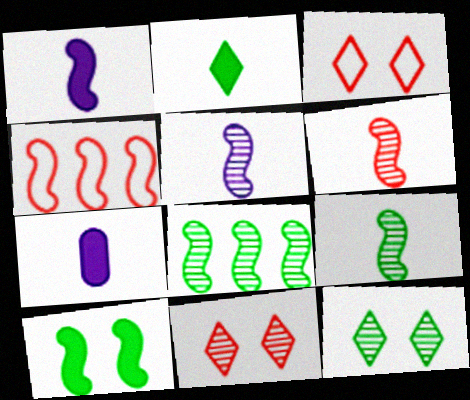[[3, 7, 8], 
[4, 5, 10], 
[4, 7, 12], 
[5, 6, 9]]